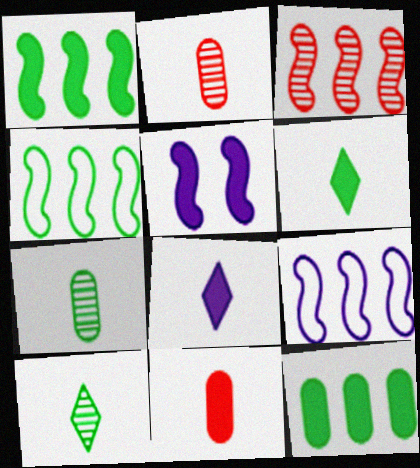[[1, 3, 9]]